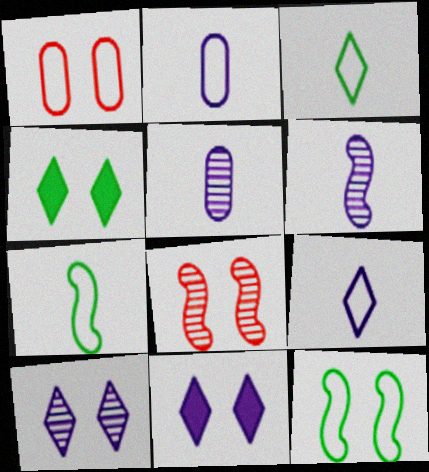[]